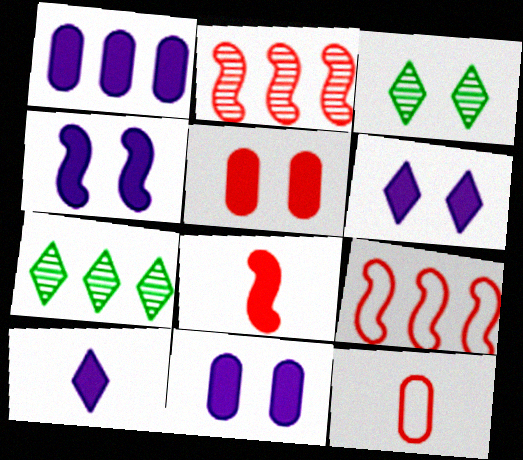[[1, 4, 10], 
[1, 7, 9], 
[4, 6, 11], 
[4, 7, 12]]